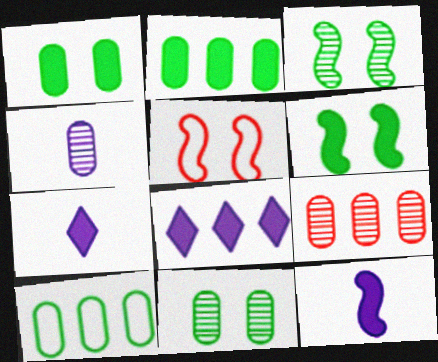[[4, 9, 11]]